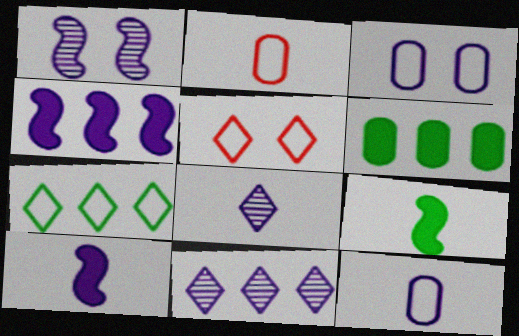[[2, 8, 9], 
[3, 4, 8], 
[3, 10, 11], 
[8, 10, 12]]